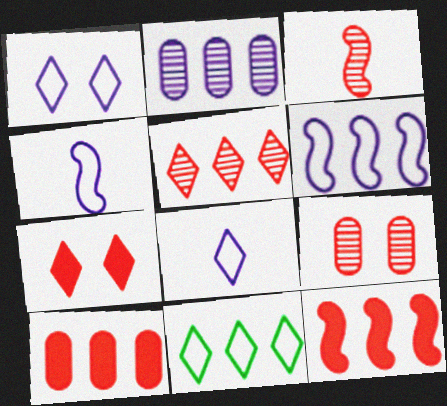[[2, 11, 12], 
[3, 5, 9]]